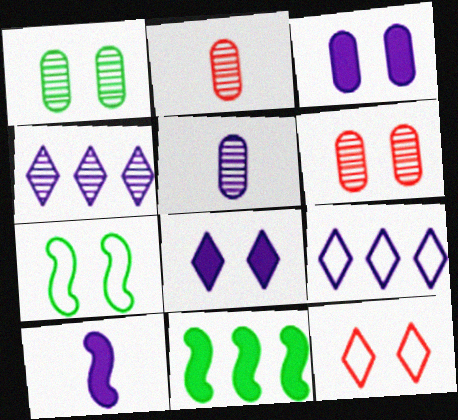[[5, 11, 12], 
[6, 7, 8]]